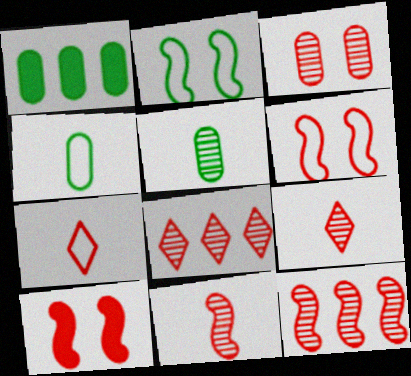[[3, 8, 11], 
[3, 9, 12]]